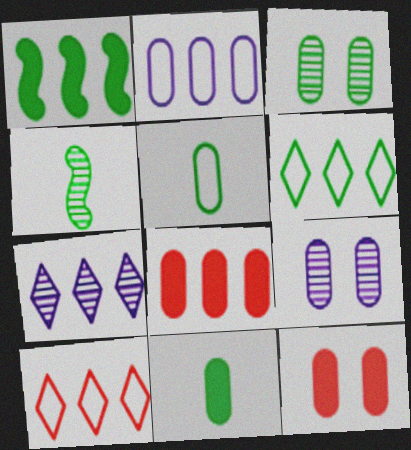[[5, 8, 9]]